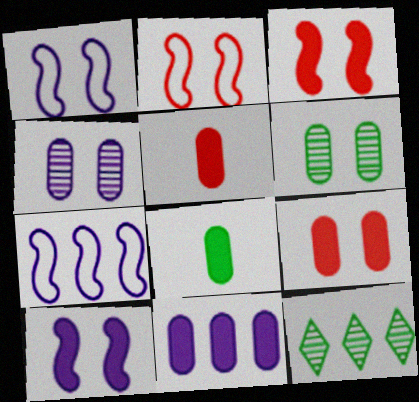[[1, 5, 12], 
[8, 9, 11]]